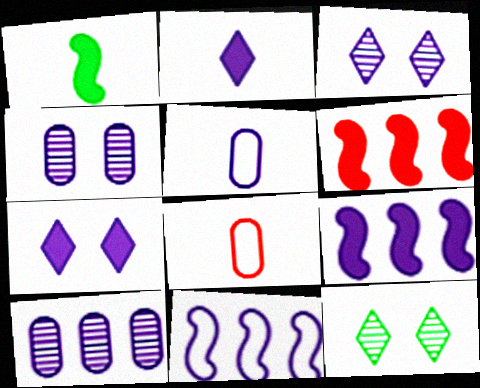[[2, 4, 11], 
[3, 5, 9], 
[5, 6, 12], 
[8, 9, 12]]